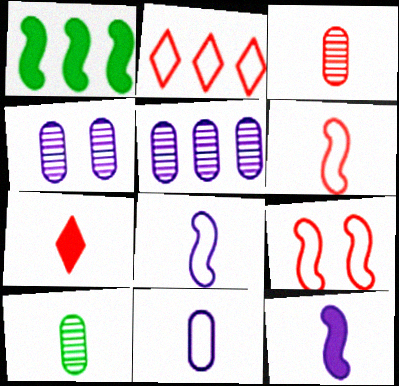[[1, 2, 5], 
[3, 6, 7], 
[7, 8, 10]]